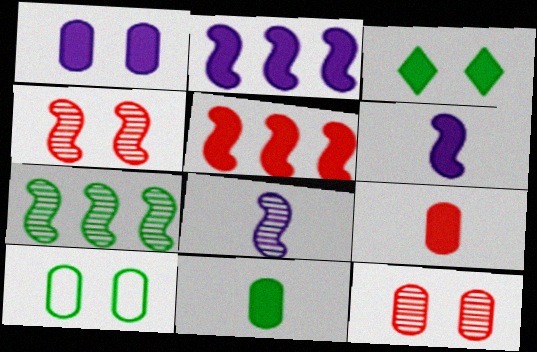[[1, 10, 12], 
[2, 3, 9], 
[4, 7, 8]]